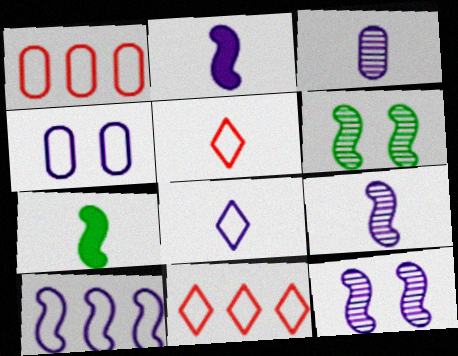[[2, 3, 8], 
[2, 10, 12], 
[3, 5, 7], 
[4, 8, 10]]